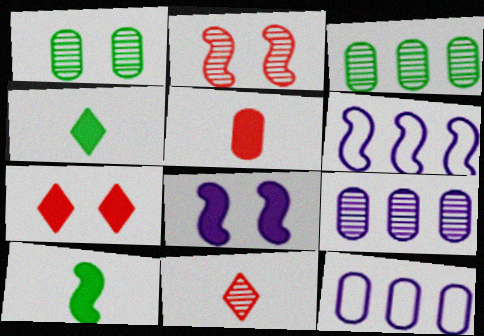[[1, 5, 12], 
[2, 4, 12], 
[2, 6, 10]]